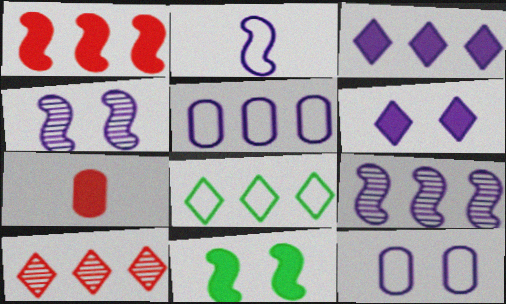[[3, 5, 9], 
[3, 7, 11], 
[3, 8, 10], 
[4, 6, 12], 
[4, 7, 8]]